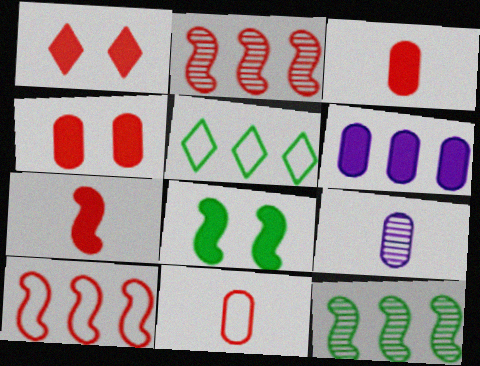[[1, 2, 11], 
[2, 5, 6]]